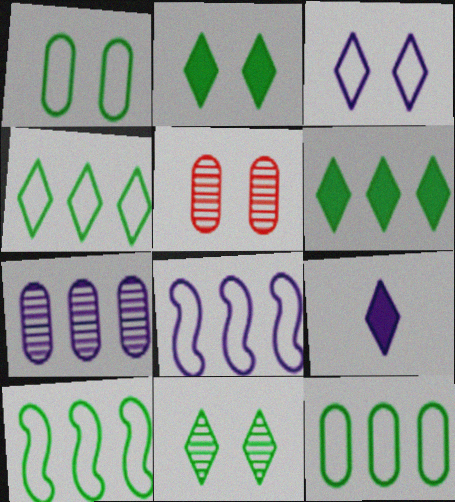[[4, 10, 12], 
[5, 9, 10]]